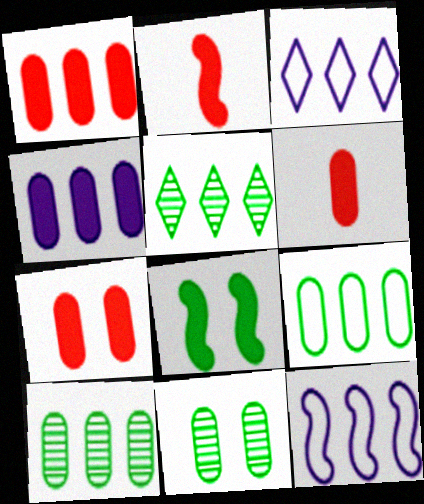[[1, 5, 12], 
[1, 6, 7], 
[2, 3, 11]]